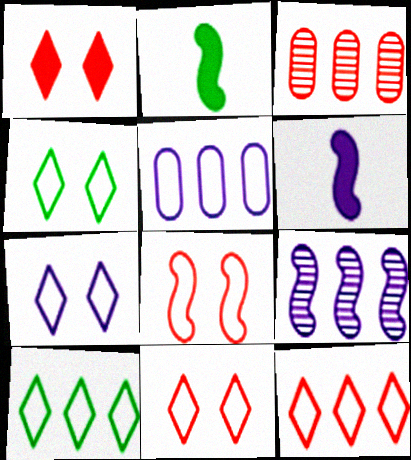[[2, 3, 7], 
[2, 8, 9], 
[3, 4, 6], 
[4, 7, 11]]